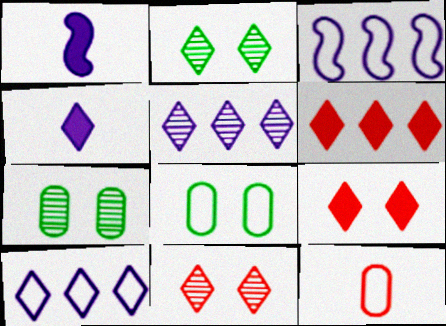[]